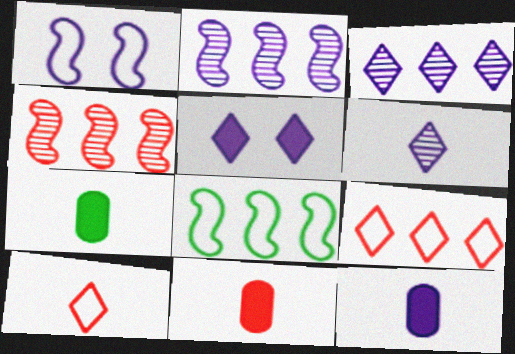[[1, 3, 12], 
[7, 11, 12]]